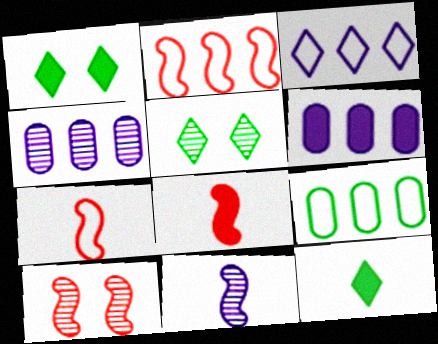[[1, 4, 7], 
[1, 6, 8], 
[2, 3, 9], 
[2, 8, 10], 
[5, 6, 7]]